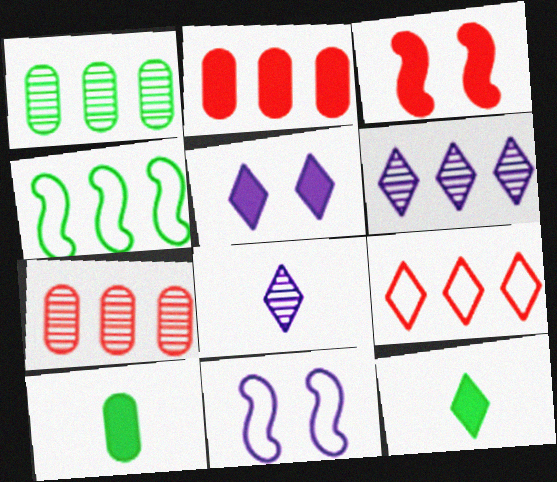[[2, 4, 6], 
[7, 11, 12]]